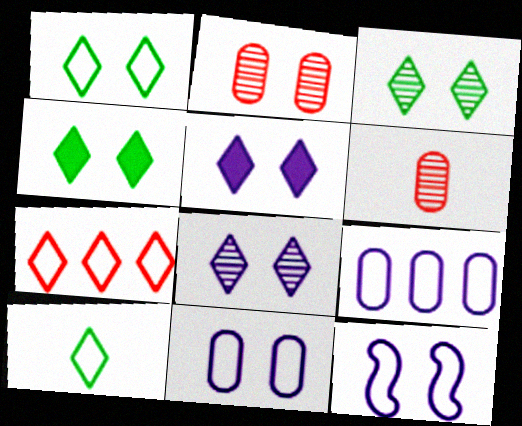[[1, 3, 4], 
[2, 4, 12]]